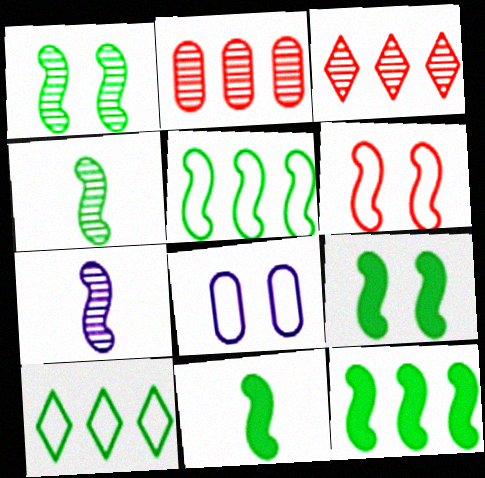[[1, 5, 11], 
[3, 8, 11], 
[4, 5, 9], 
[6, 7, 12], 
[9, 11, 12]]